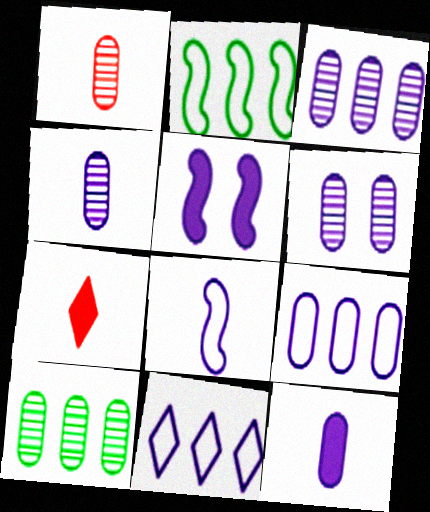[[1, 6, 10], 
[2, 6, 7], 
[3, 4, 6], 
[4, 5, 11], 
[6, 9, 12]]